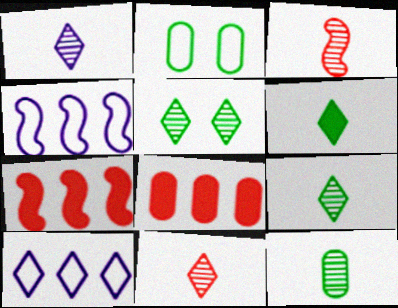[[1, 2, 7], 
[1, 3, 12], 
[1, 9, 11]]